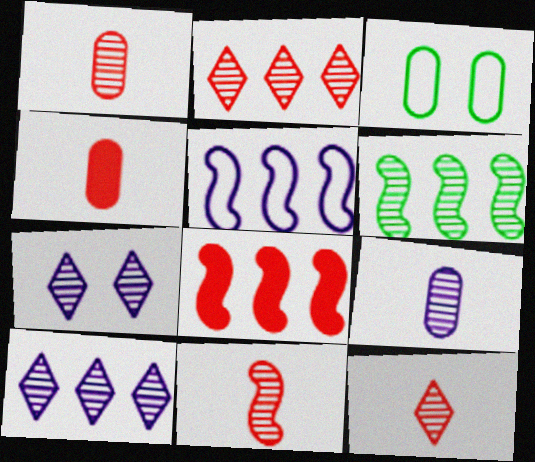[[1, 6, 7], 
[1, 11, 12], 
[5, 6, 8]]